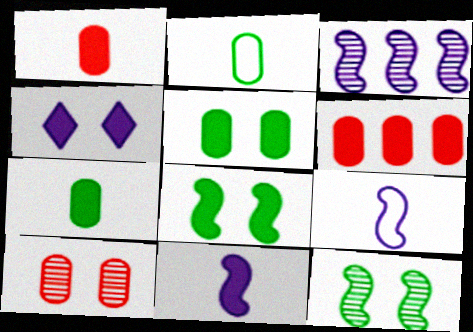[]